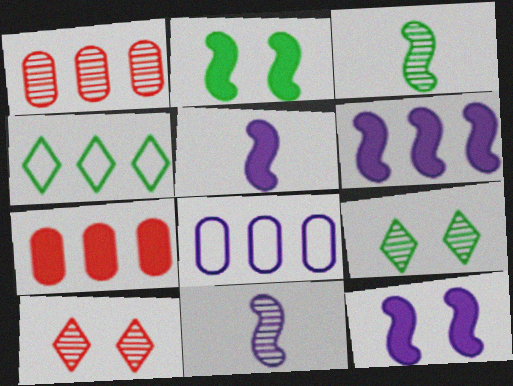[[1, 4, 6], 
[1, 9, 11], 
[5, 6, 12]]